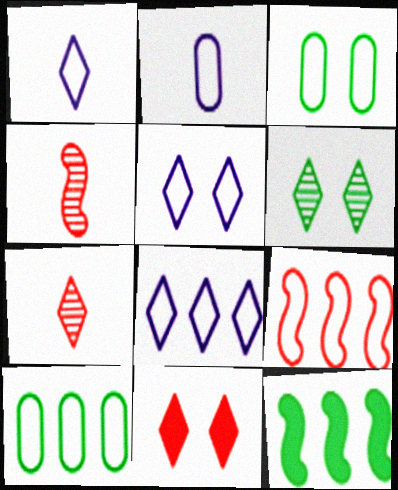[[1, 3, 9], 
[1, 5, 8], 
[5, 6, 11], 
[8, 9, 10]]